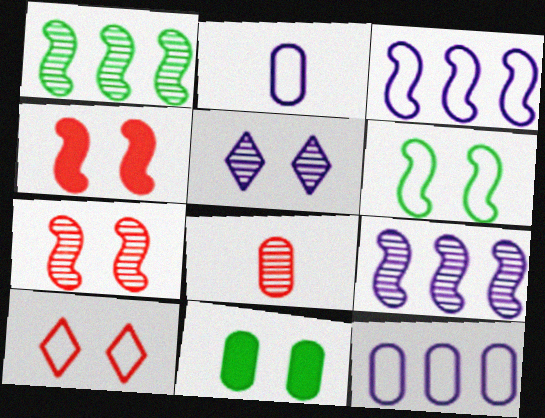[[1, 5, 8], 
[8, 11, 12]]